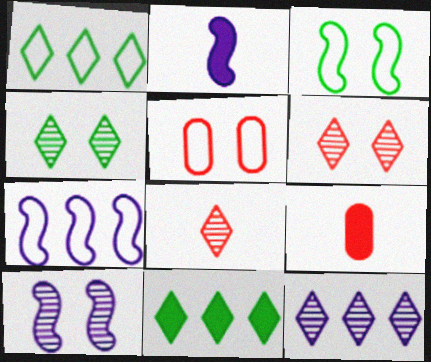[[1, 9, 10], 
[2, 7, 10], 
[3, 9, 12], 
[4, 7, 9], 
[4, 8, 12]]